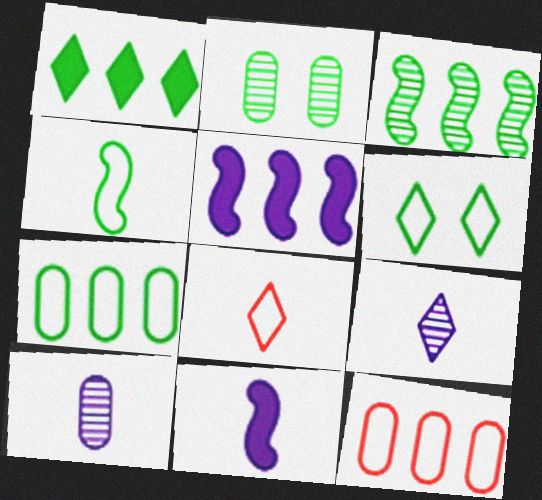[[1, 2, 4], 
[1, 3, 7], 
[2, 5, 8], 
[4, 6, 7]]